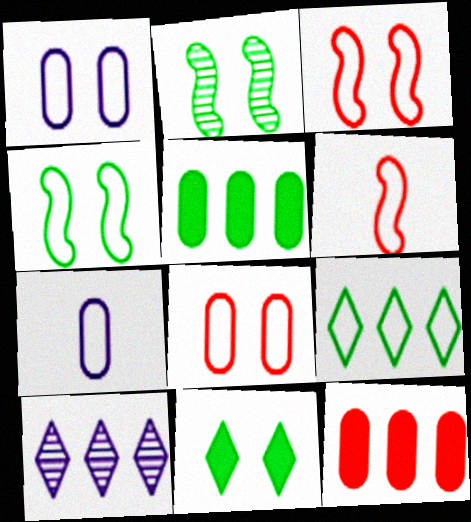[[1, 6, 9], 
[3, 7, 9]]